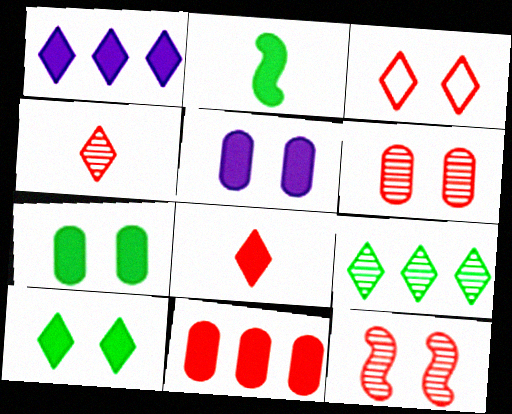[[1, 8, 10]]